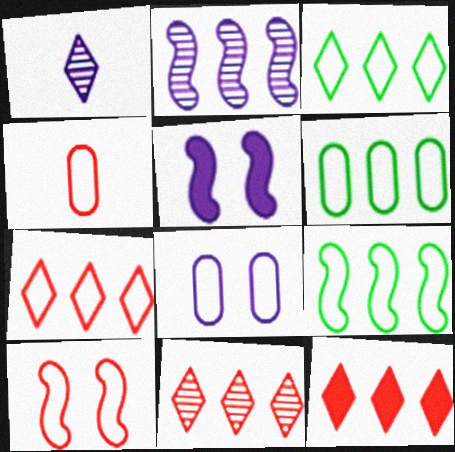[[2, 6, 12], 
[3, 6, 9], 
[4, 6, 8], 
[4, 7, 10], 
[7, 11, 12]]